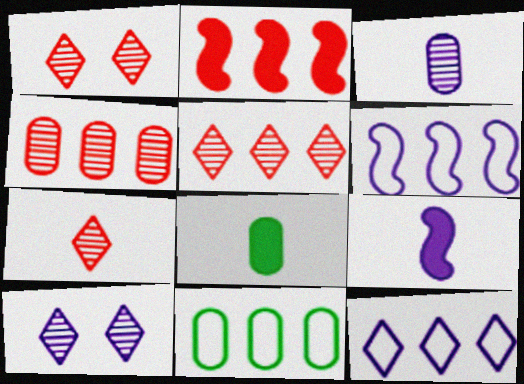[[1, 5, 7], 
[1, 6, 8], 
[1, 9, 11]]